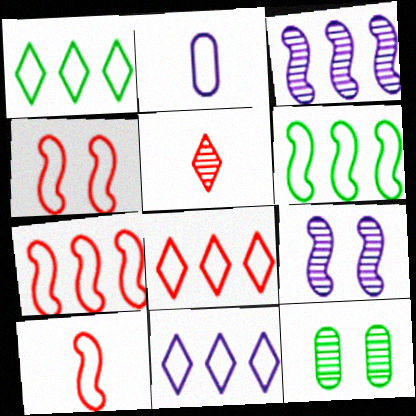[[1, 2, 4], 
[1, 8, 11], 
[3, 5, 12], 
[4, 7, 10]]